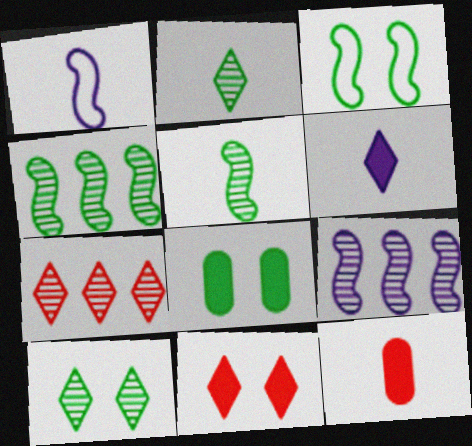[[1, 2, 12], 
[1, 7, 8], 
[3, 8, 10]]